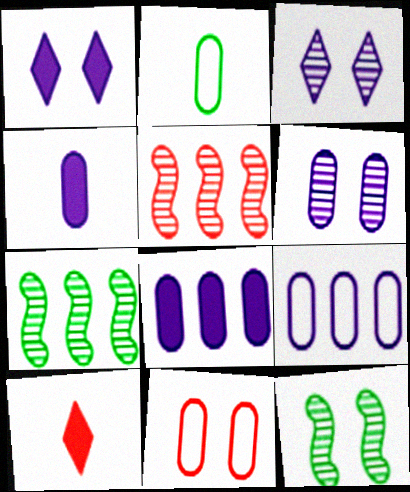[[1, 2, 5], 
[1, 11, 12], 
[2, 9, 11], 
[4, 6, 9], 
[5, 10, 11], 
[9, 10, 12]]